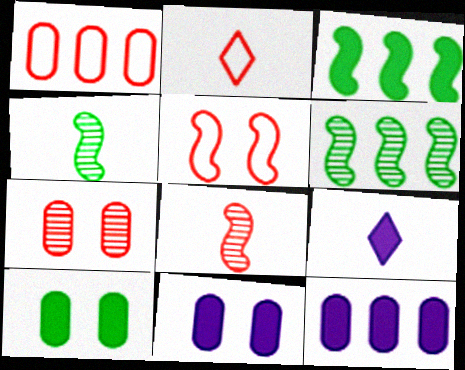[[1, 2, 5], 
[2, 6, 11]]